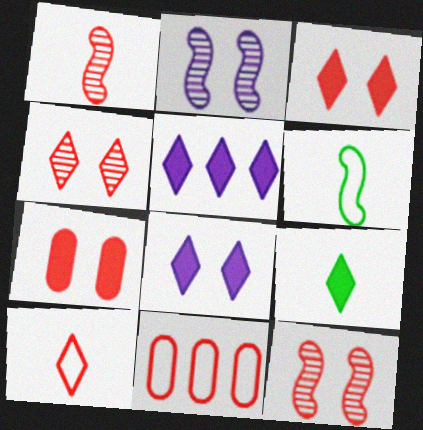[[1, 3, 11], 
[2, 9, 11], 
[3, 5, 9]]